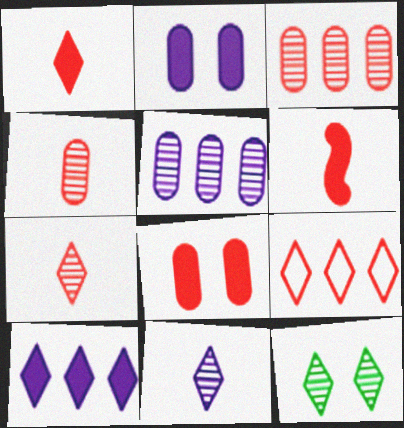[]